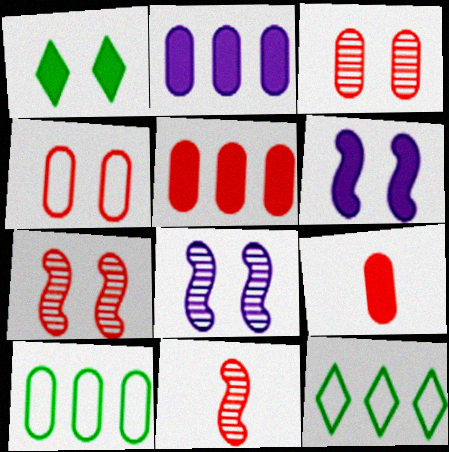[[1, 4, 8], 
[8, 9, 12]]